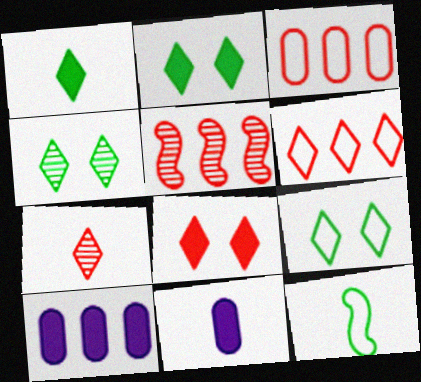[[2, 4, 9], 
[5, 9, 11], 
[6, 7, 8], 
[7, 11, 12]]